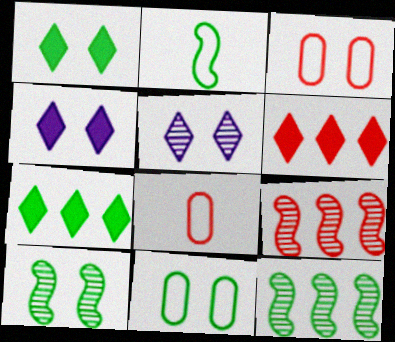[[1, 10, 11], 
[3, 4, 10], 
[4, 8, 12]]